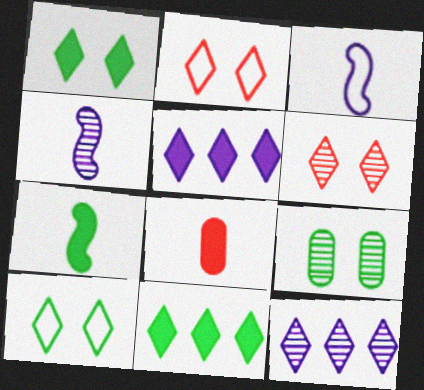[]